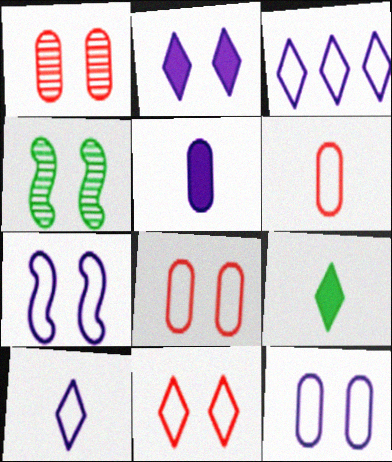[[2, 4, 8]]